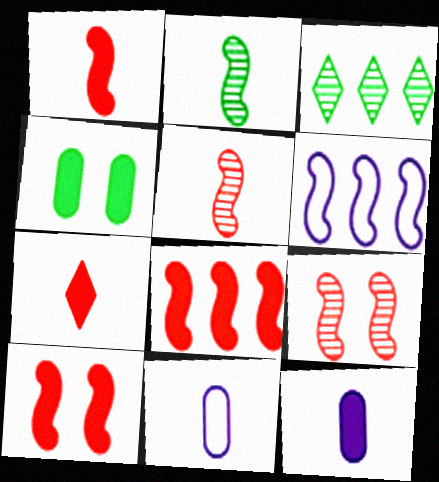[[1, 8, 10], 
[2, 6, 10], 
[2, 7, 11], 
[3, 10, 11]]